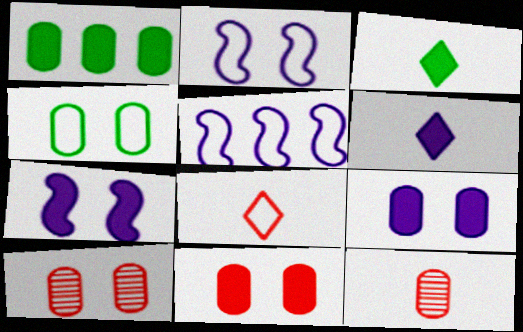[[3, 5, 10], 
[4, 5, 8], 
[4, 9, 10]]